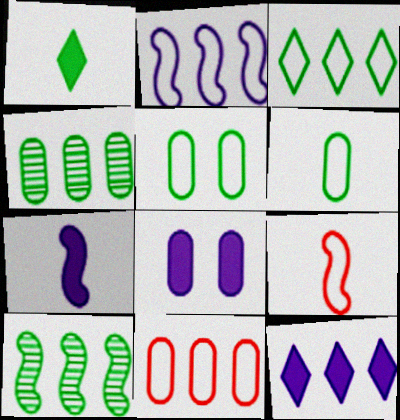[[1, 5, 10], 
[2, 3, 11], 
[7, 8, 12], 
[10, 11, 12]]